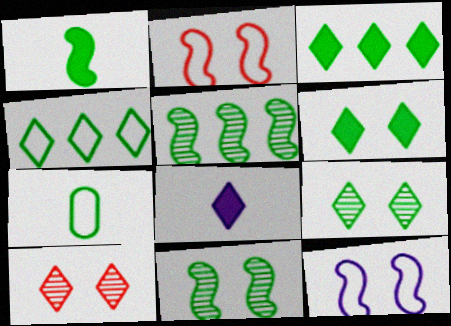[[3, 7, 11], 
[4, 8, 10], 
[5, 6, 7]]